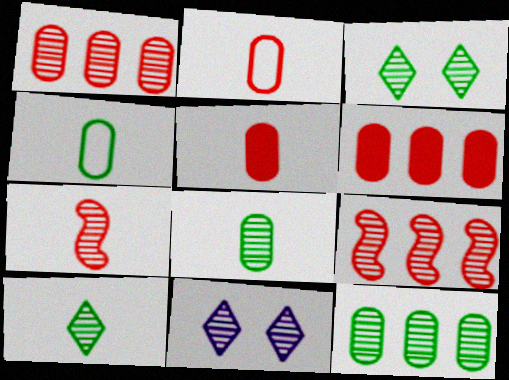[[7, 11, 12], 
[8, 9, 11]]